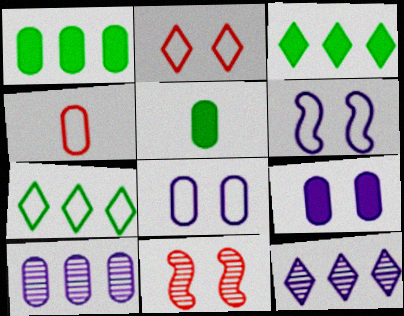[[4, 6, 7]]